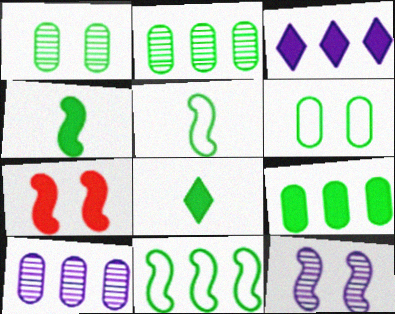[[1, 8, 11]]